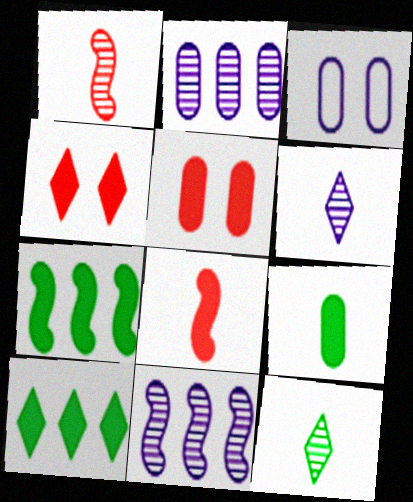[[1, 3, 10]]